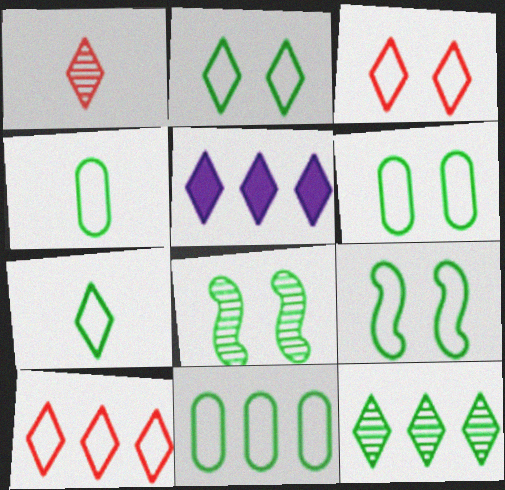[[1, 2, 5], 
[2, 6, 9], 
[4, 6, 11], 
[5, 10, 12], 
[7, 9, 11]]